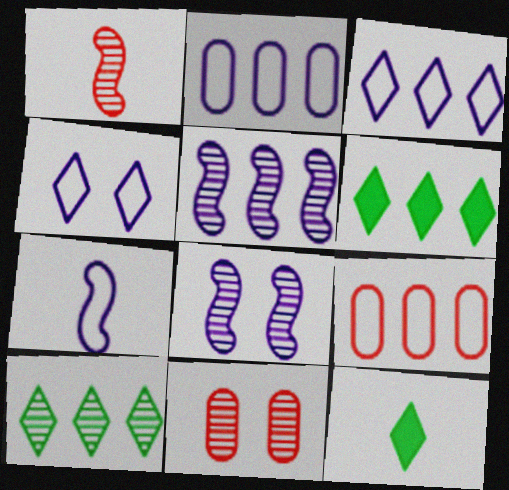[[2, 4, 7], 
[5, 6, 9], 
[6, 7, 11], 
[8, 9, 12]]